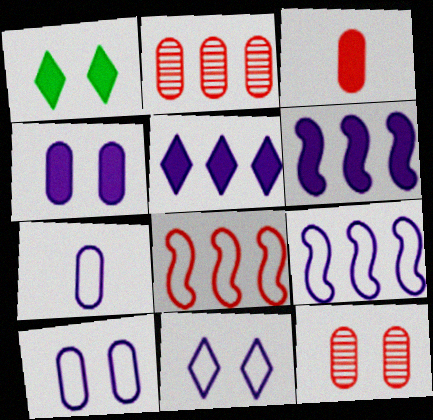[[1, 3, 6], 
[7, 9, 11]]